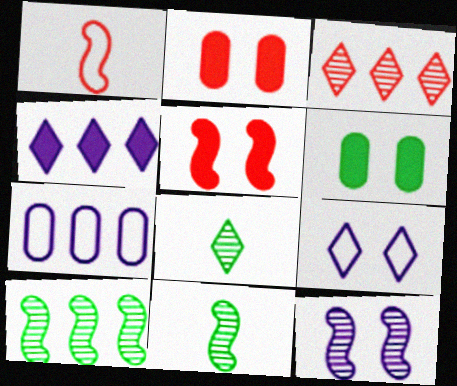[[1, 2, 3], 
[5, 7, 8]]